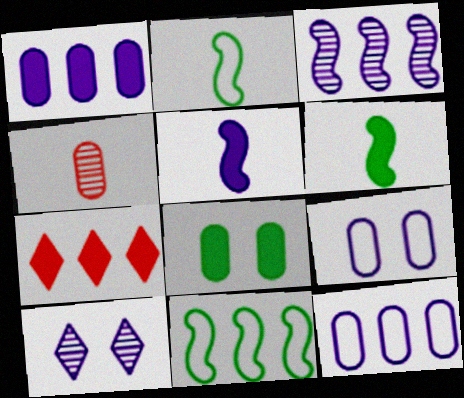[[4, 8, 12], 
[5, 7, 8], 
[5, 10, 12]]